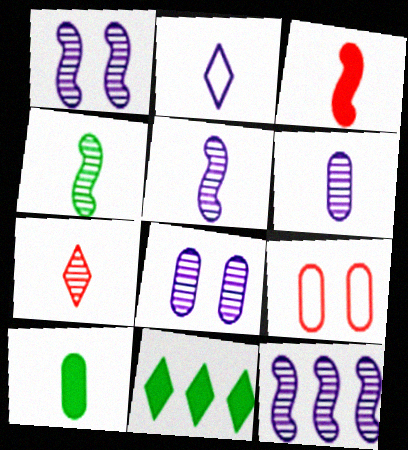[[1, 5, 12], 
[4, 6, 7], 
[5, 9, 11]]